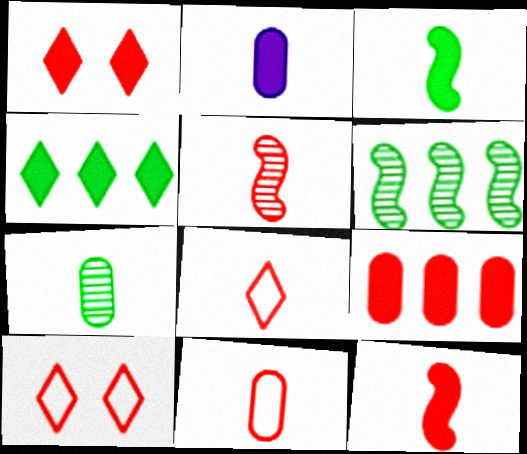[[1, 9, 12], 
[2, 6, 10], 
[2, 7, 11], 
[5, 9, 10]]